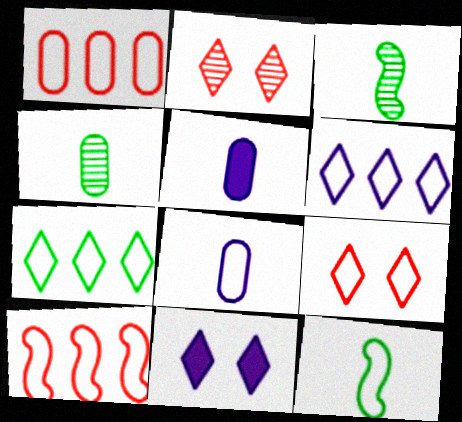[[1, 3, 11], 
[4, 10, 11]]